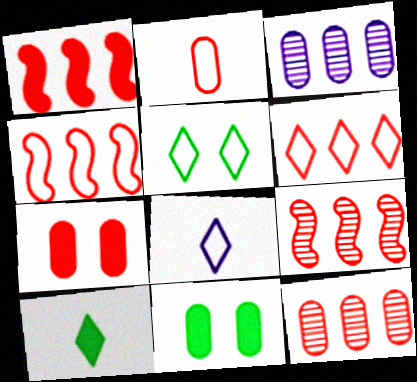[[1, 4, 9], 
[1, 6, 12], 
[2, 3, 11], 
[2, 7, 12], 
[5, 6, 8], 
[8, 9, 11]]